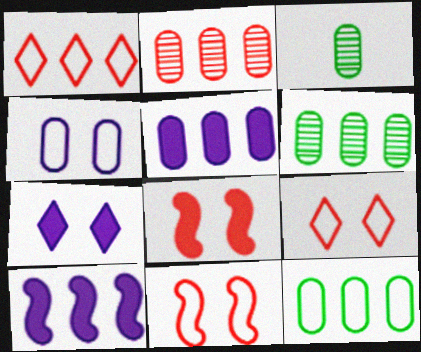[[1, 6, 10], 
[2, 5, 12], 
[3, 9, 10]]